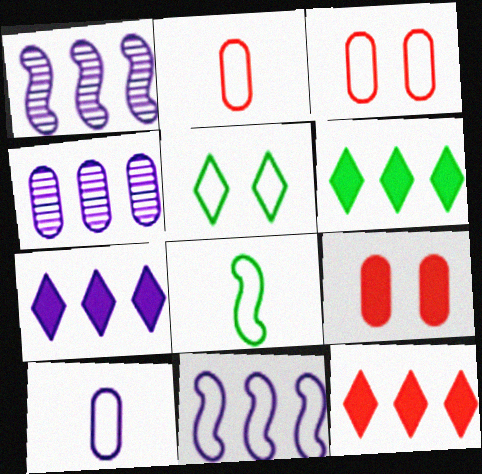[[2, 5, 11], 
[4, 7, 11], 
[6, 7, 12]]